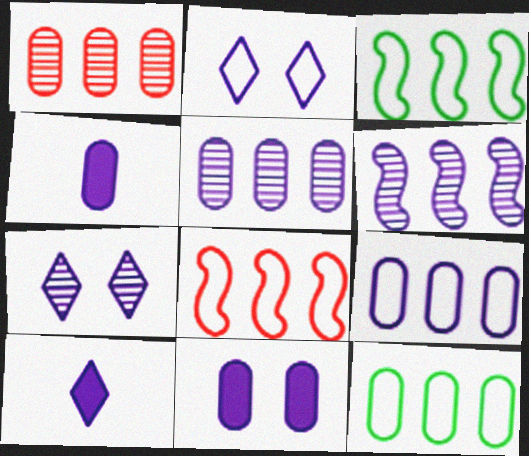[[2, 4, 6]]